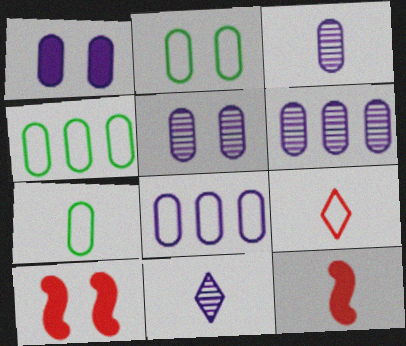[[1, 3, 8], 
[2, 4, 7], 
[3, 5, 6], 
[4, 10, 11], 
[7, 11, 12]]